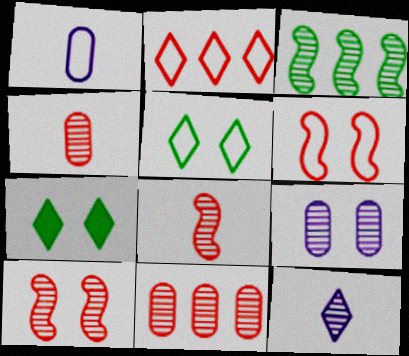[[2, 7, 12], 
[6, 7, 9]]